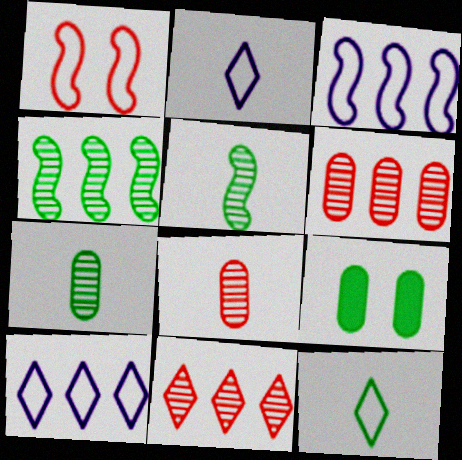[[4, 9, 12]]